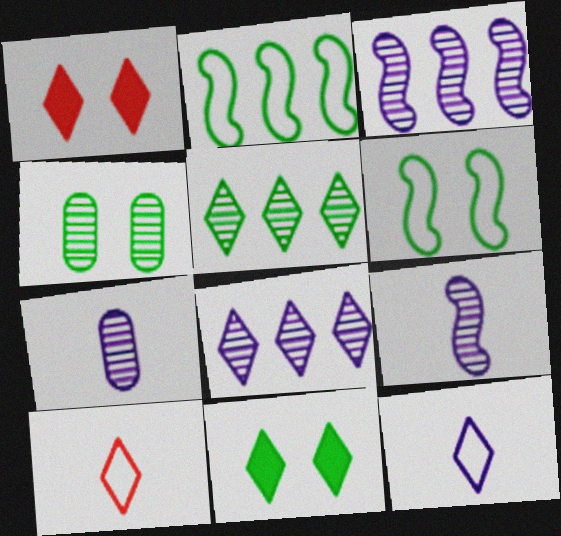[[1, 2, 7], 
[1, 5, 12], 
[4, 6, 11], 
[8, 10, 11]]